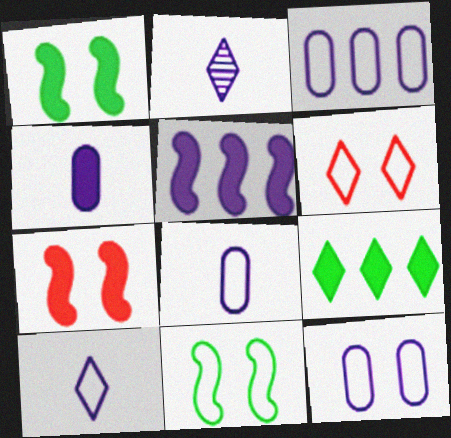[[2, 5, 12], 
[2, 6, 9], 
[3, 8, 12], 
[4, 7, 9], 
[6, 11, 12]]